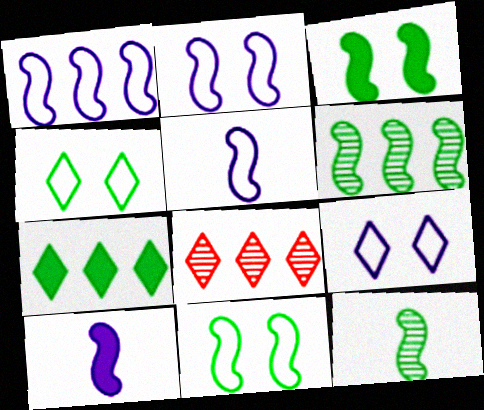[[1, 2, 5]]